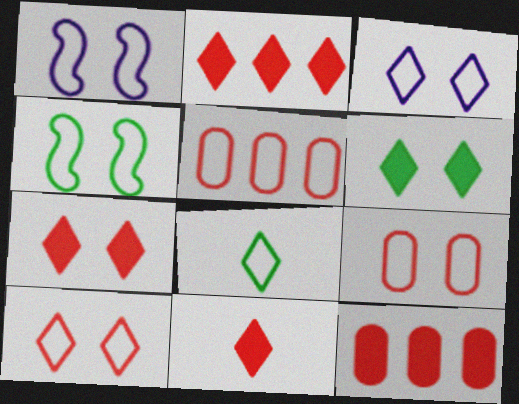[[1, 5, 8], 
[2, 7, 11], 
[3, 4, 9]]